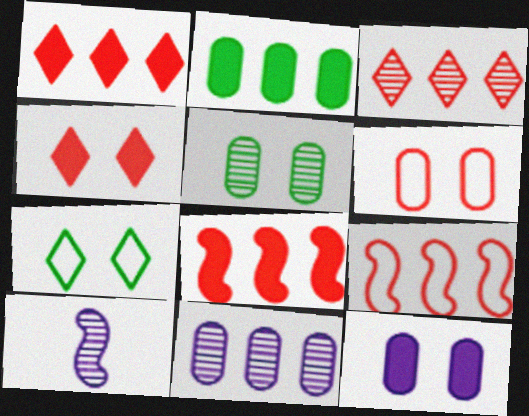[[3, 5, 10], 
[5, 6, 12]]